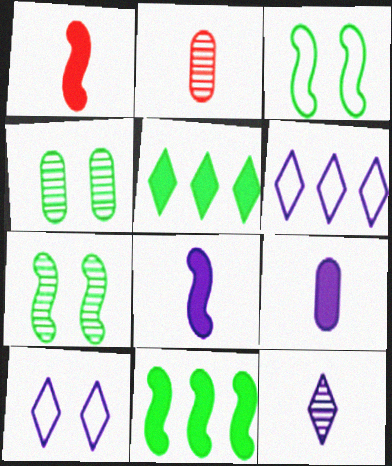[[1, 4, 6], 
[2, 10, 11]]